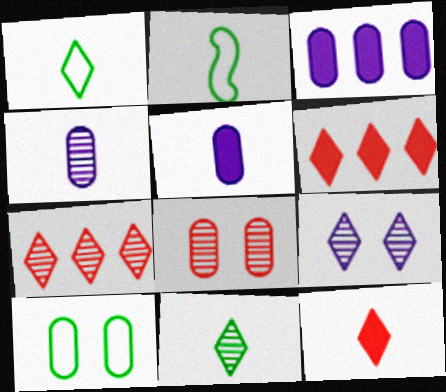[[1, 6, 9], 
[2, 4, 12], 
[7, 9, 11]]